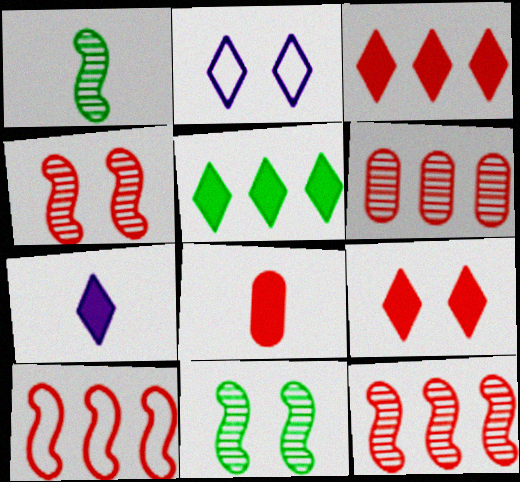[[3, 6, 10], 
[5, 7, 9]]